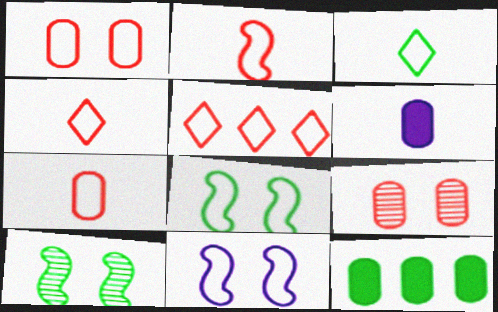[[1, 2, 5], 
[2, 4, 7], 
[3, 10, 12], 
[5, 6, 10]]